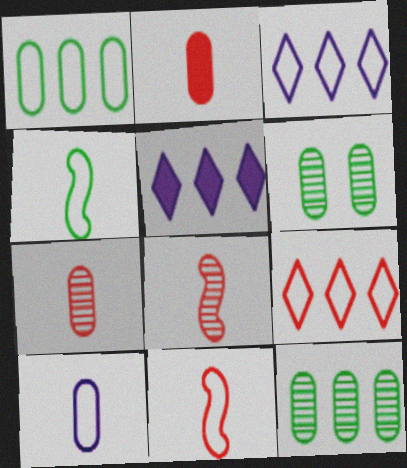[[5, 6, 11]]